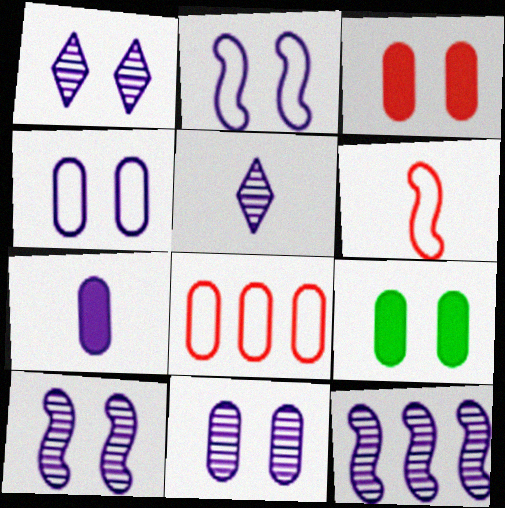[[1, 10, 11], 
[5, 11, 12]]